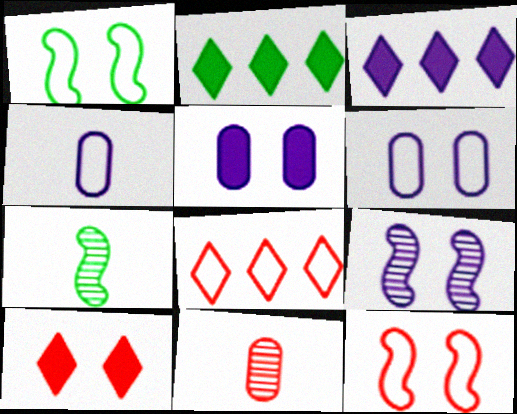[[1, 3, 11], 
[1, 4, 8], 
[3, 4, 9], 
[5, 7, 8]]